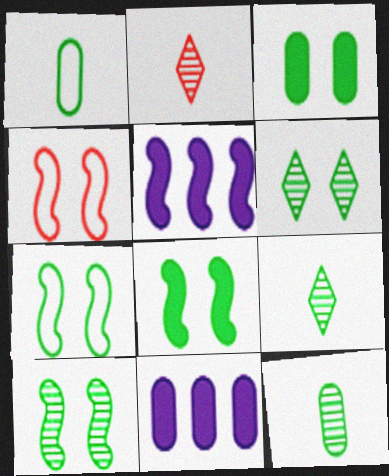[[2, 7, 11], 
[3, 6, 7], 
[4, 9, 11], 
[7, 8, 10]]